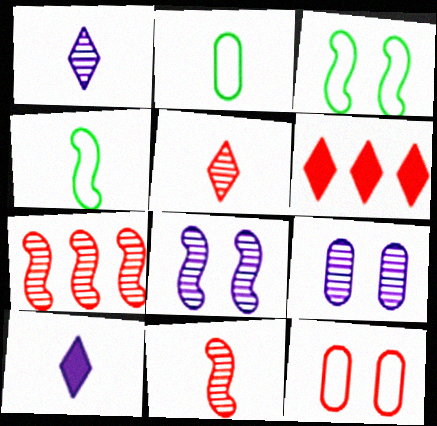[[2, 6, 8], 
[2, 10, 11], 
[4, 6, 9], 
[6, 11, 12]]